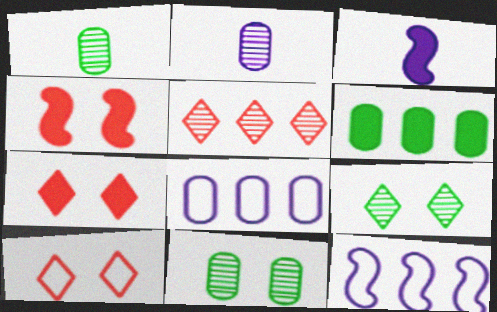[[1, 7, 12], 
[3, 6, 7], 
[5, 6, 12]]